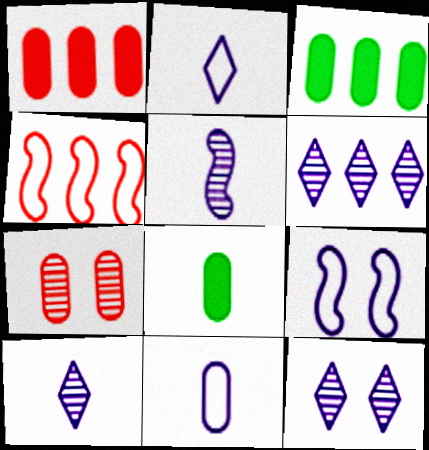[[3, 4, 6], 
[3, 7, 11], 
[4, 8, 12], 
[6, 10, 12]]